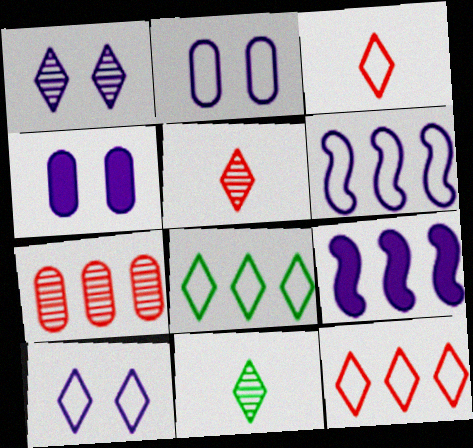[[3, 8, 10], 
[7, 8, 9]]